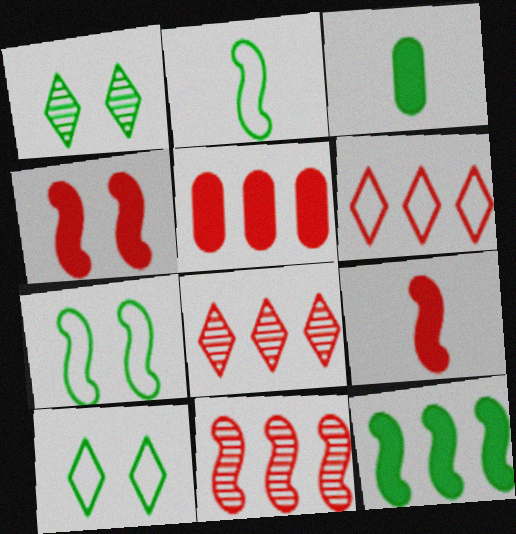[[5, 6, 11]]